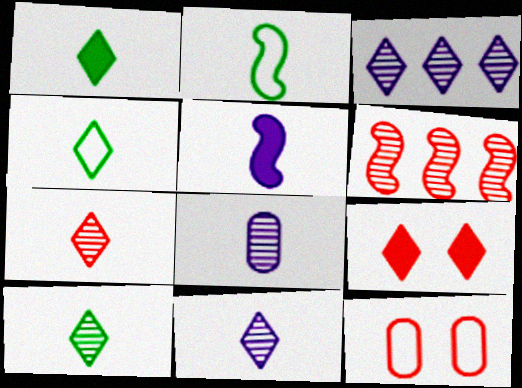[[1, 4, 10], 
[3, 4, 9], 
[7, 10, 11]]